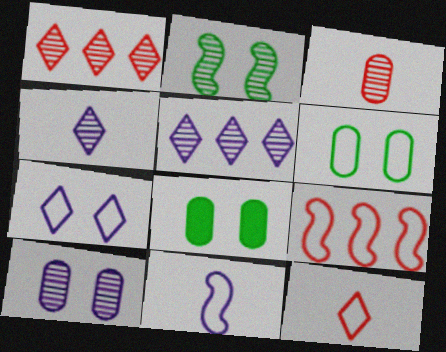[[1, 8, 11], 
[2, 3, 5], 
[4, 8, 9]]